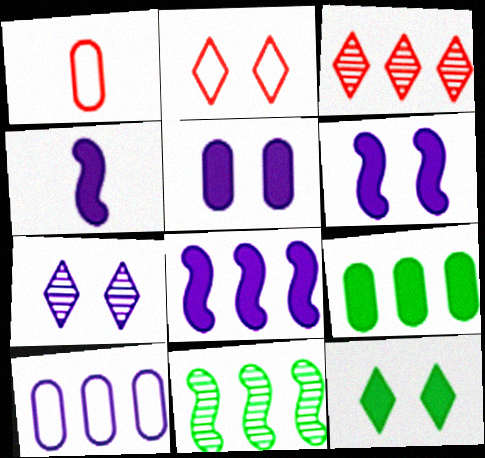[[2, 7, 12], 
[4, 6, 8], 
[4, 7, 10]]